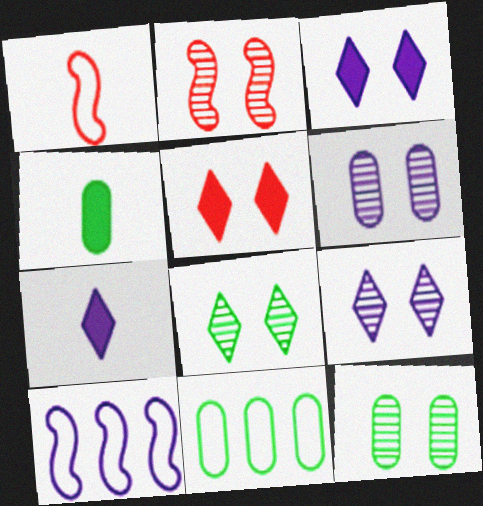[[2, 6, 8], 
[2, 7, 11], 
[2, 9, 12], 
[4, 11, 12], 
[6, 7, 10]]